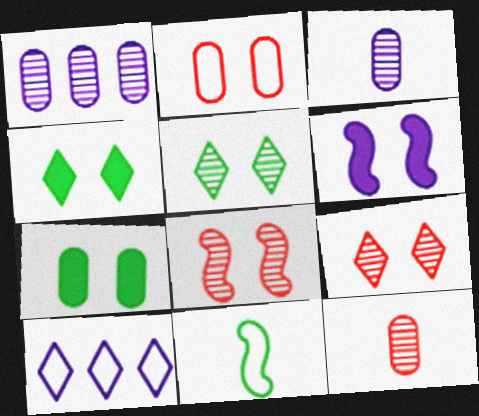[[2, 5, 6], 
[2, 10, 11], 
[3, 6, 10]]